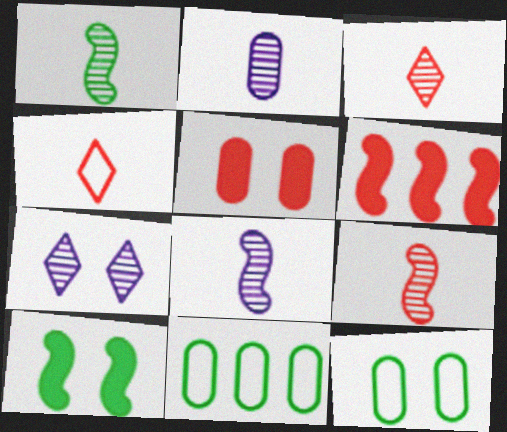[[1, 2, 3], 
[1, 8, 9], 
[2, 5, 11]]